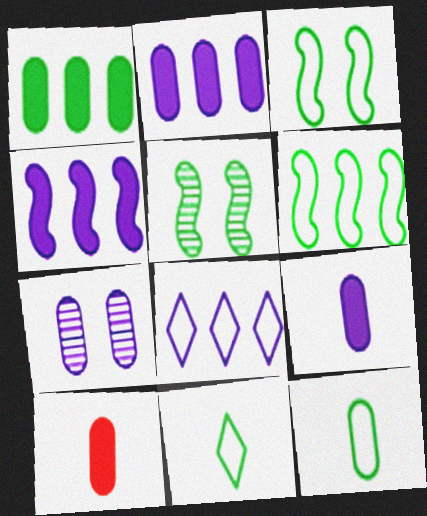[[1, 5, 11], 
[5, 8, 10]]